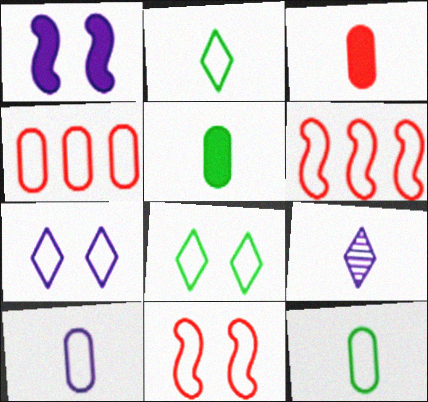[[6, 7, 12], 
[6, 8, 10]]